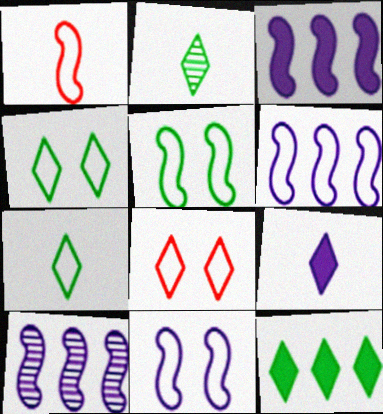[[1, 5, 6], 
[2, 4, 12], 
[3, 6, 10]]